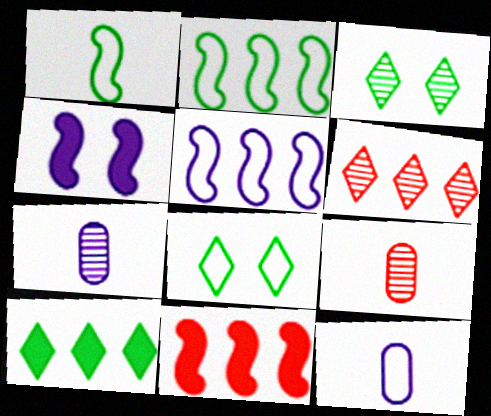[[3, 11, 12], 
[7, 8, 11]]